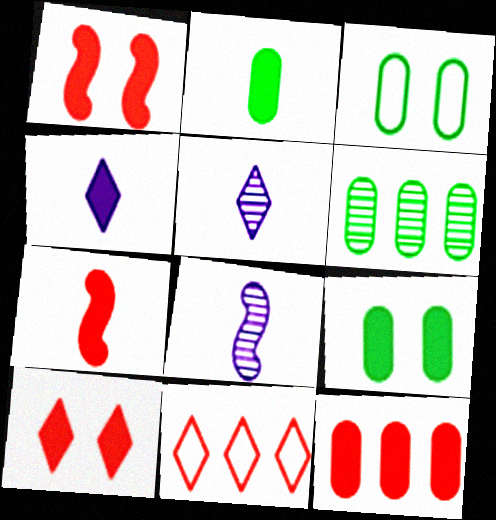[[2, 3, 6], 
[2, 4, 7], 
[7, 10, 12], 
[8, 9, 11]]